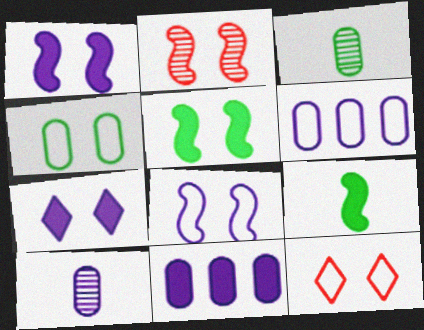[[2, 4, 7], 
[2, 5, 8], 
[4, 8, 12]]